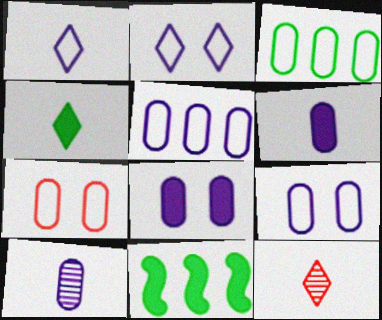[[1, 4, 12], 
[5, 8, 10], 
[9, 11, 12]]